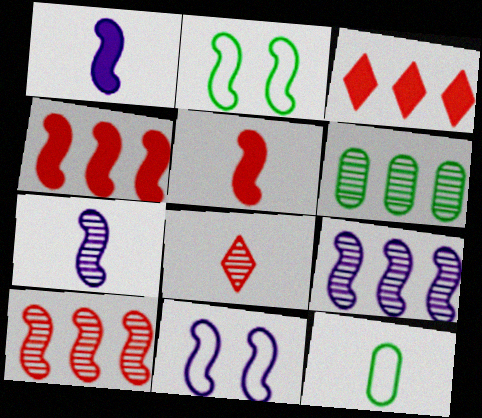[[1, 2, 10], 
[1, 8, 12], 
[1, 9, 11], 
[2, 4, 7], 
[2, 5, 9]]